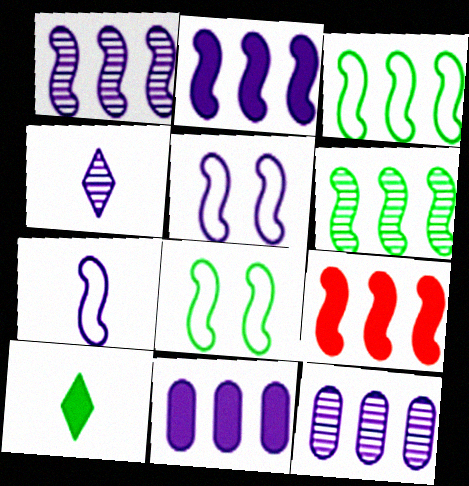[[1, 3, 9], 
[4, 5, 11]]